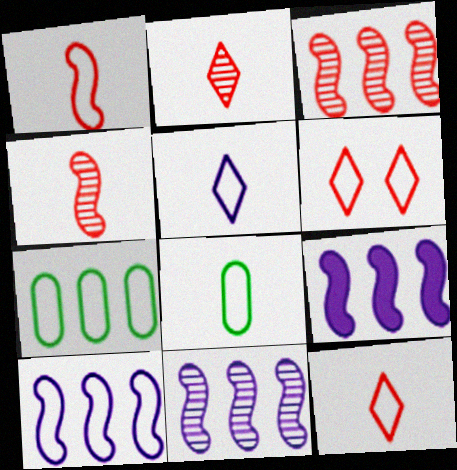[[1, 5, 8], 
[6, 8, 10], 
[9, 10, 11]]